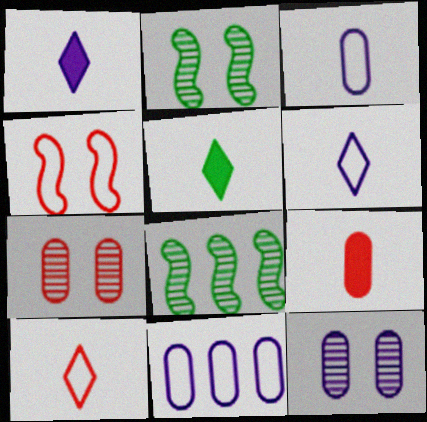[]